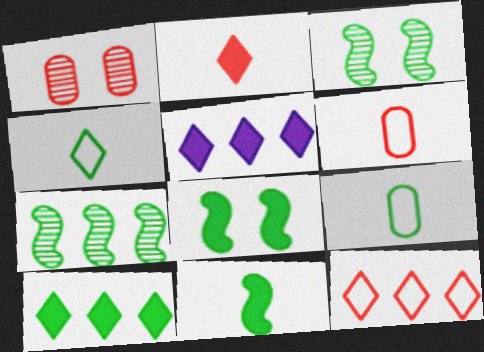[[3, 5, 6], 
[3, 9, 10]]